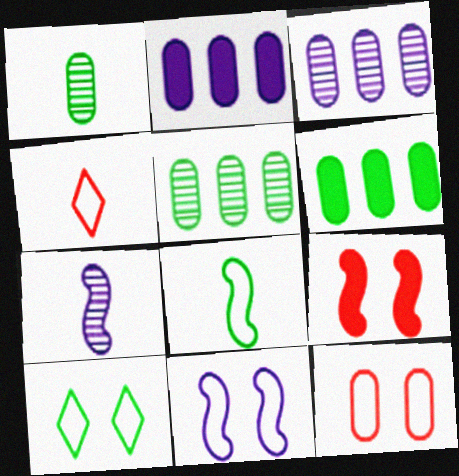[[1, 2, 12], 
[10, 11, 12]]